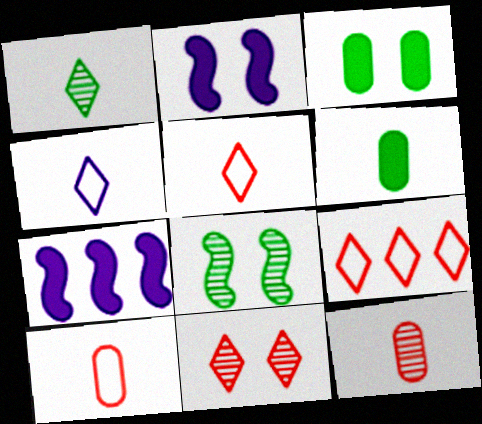[]